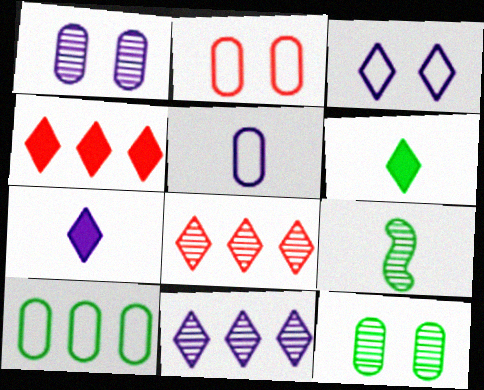[[1, 8, 9], 
[2, 5, 10], 
[3, 6, 8], 
[3, 7, 11]]